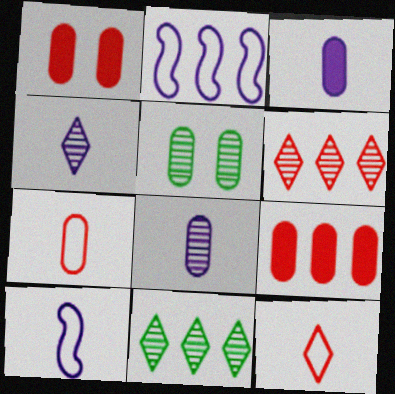[[1, 10, 11], 
[2, 9, 11], 
[3, 4, 10]]